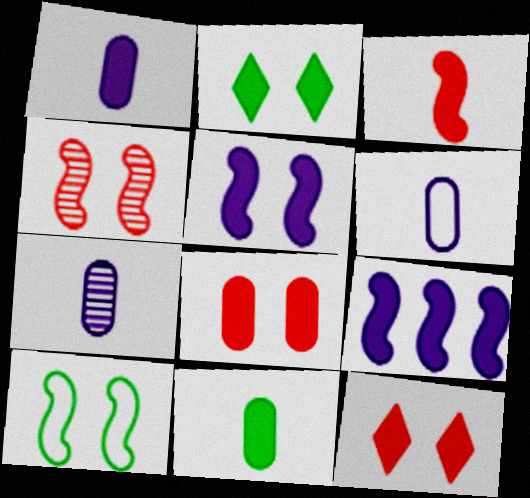[[1, 6, 7], 
[2, 5, 8], 
[4, 5, 10], 
[9, 11, 12]]